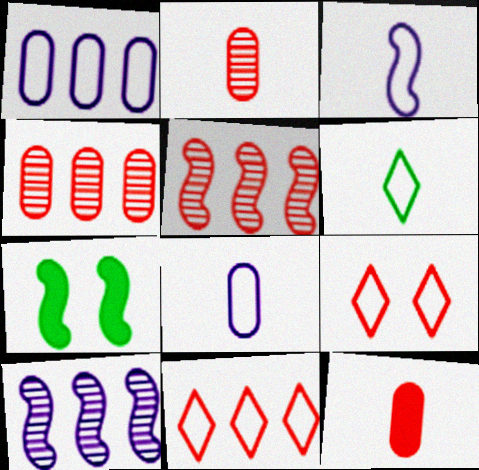[[3, 5, 7], 
[5, 9, 12]]